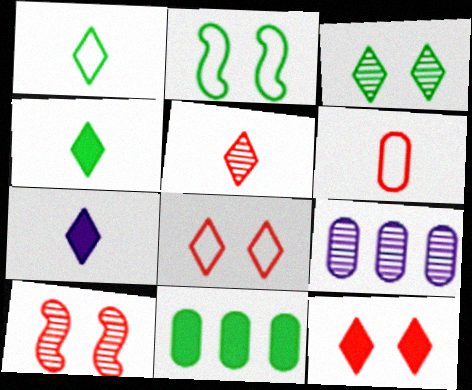[[1, 5, 7]]